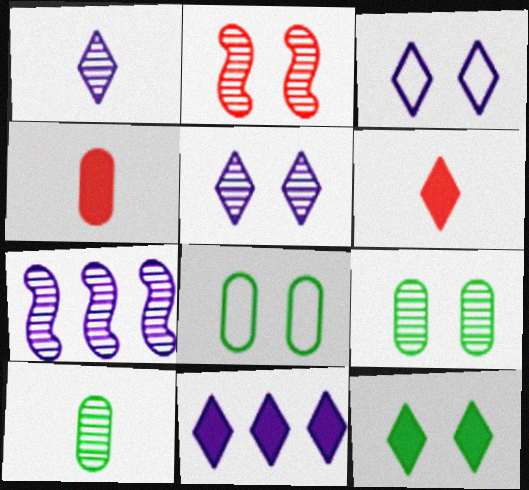[[1, 3, 11], 
[2, 5, 9], 
[6, 7, 8], 
[6, 11, 12]]